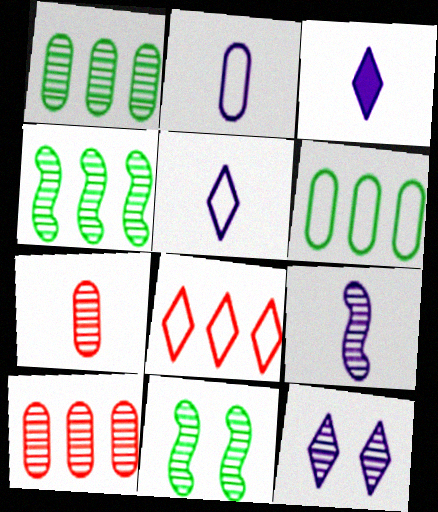[[2, 3, 9], 
[4, 7, 12]]